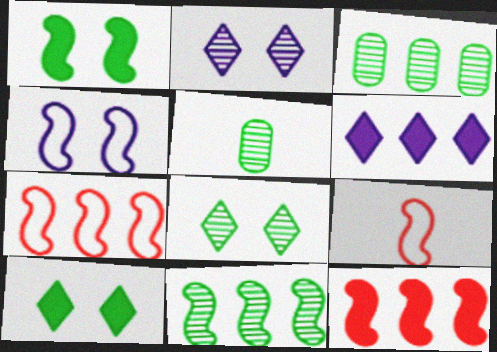[[3, 6, 7], 
[5, 8, 11]]